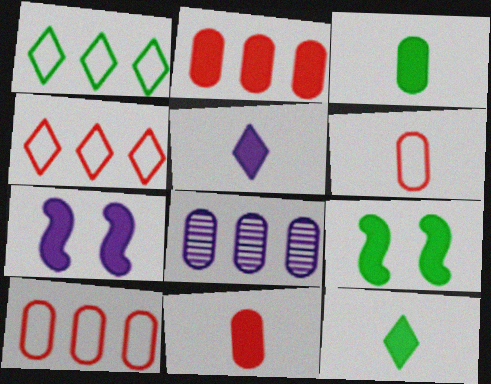[[2, 5, 9], 
[2, 7, 12]]